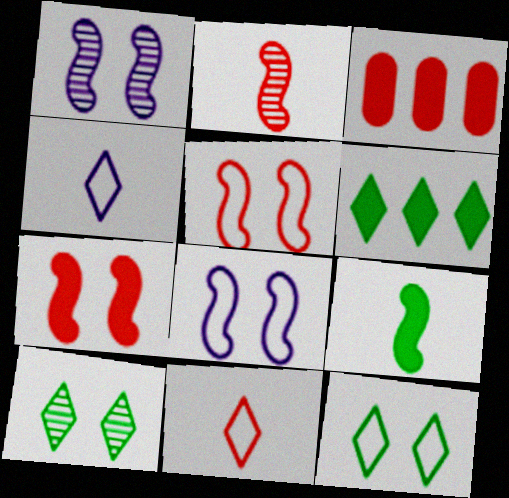[]